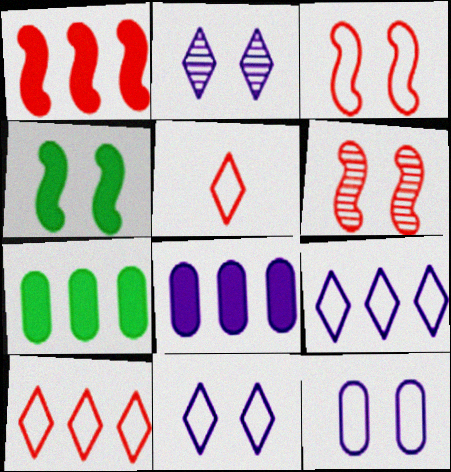[]